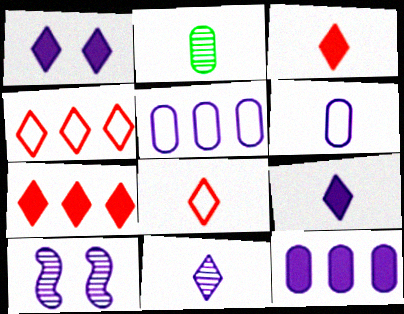[[5, 9, 10]]